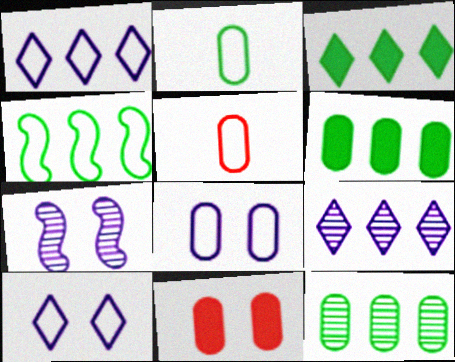[[3, 4, 12], 
[3, 5, 7], 
[4, 5, 10]]